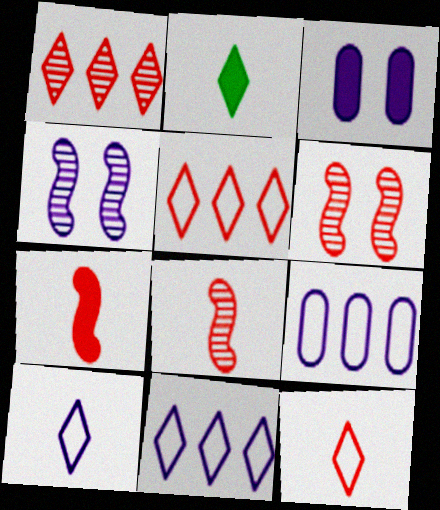[[2, 6, 9]]